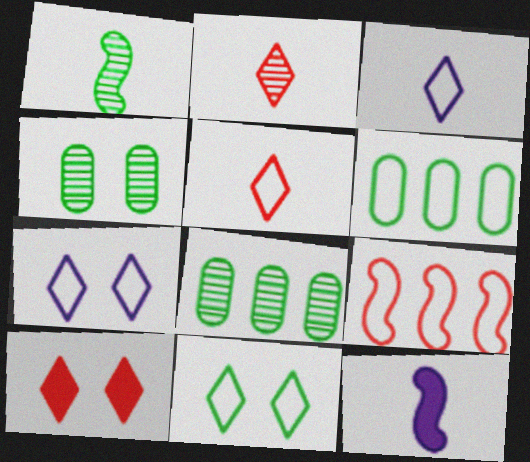[]